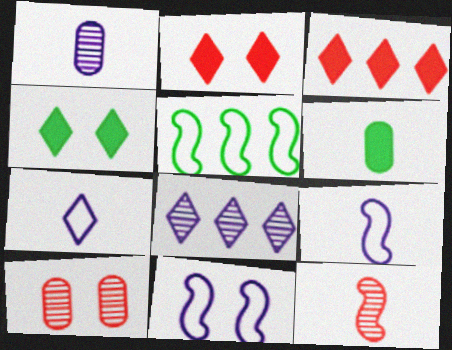[[1, 2, 5], 
[4, 10, 11], 
[6, 7, 12]]